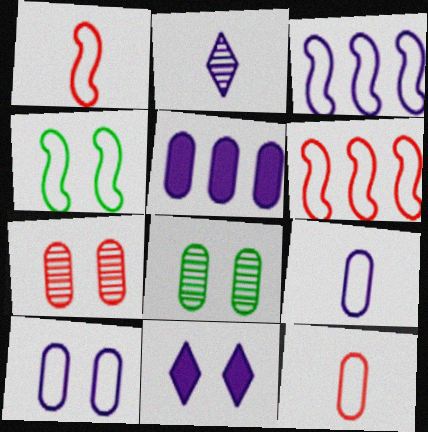[[1, 3, 4], 
[4, 7, 11], 
[5, 8, 12]]